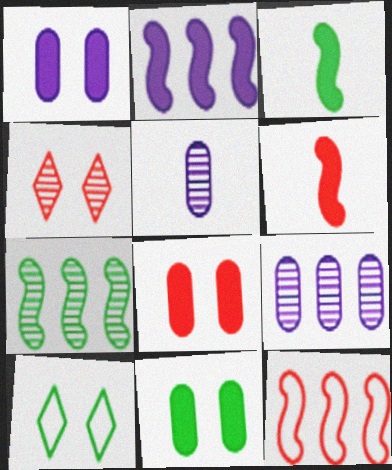[[1, 8, 11], 
[2, 7, 12], 
[4, 5, 7], 
[6, 9, 10]]